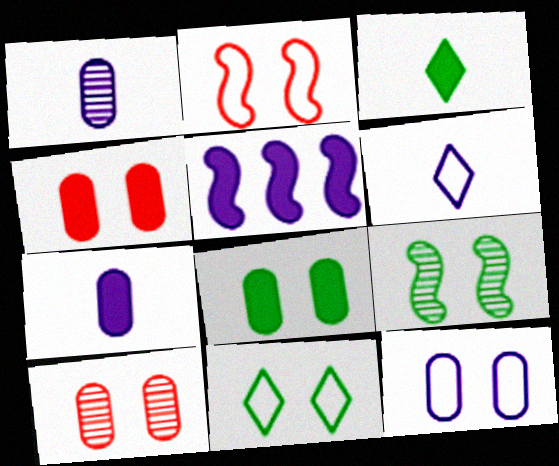[[2, 11, 12], 
[3, 4, 5], 
[8, 9, 11], 
[8, 10, 12]]